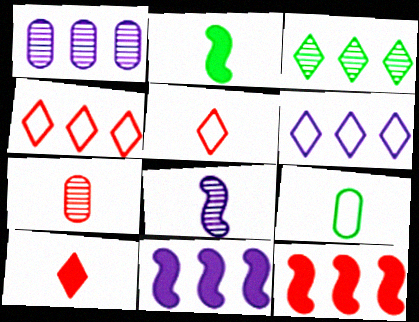[[1, 6, 11], 
[8, 9, 10]]